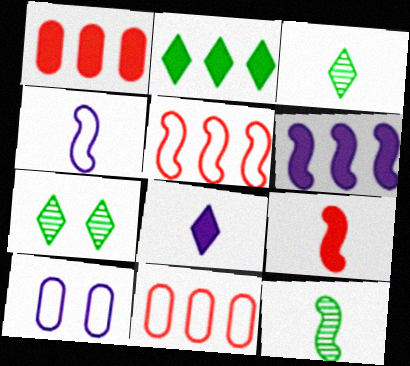[[1, 2, 6], 
[1, 4, 7], 
[4, 9, 12]]